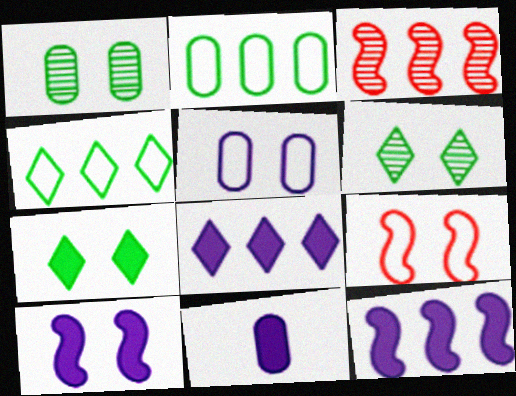[[2, 3, 8], 
[8, 10, 11]]